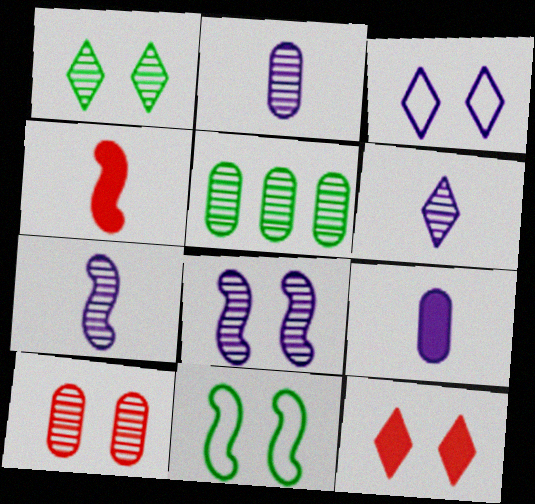[[1, 3, 12], 
[1, 8, 10], 
[2, 5, 10], 
[2, 6, 7], 
[3, 4, 5]]